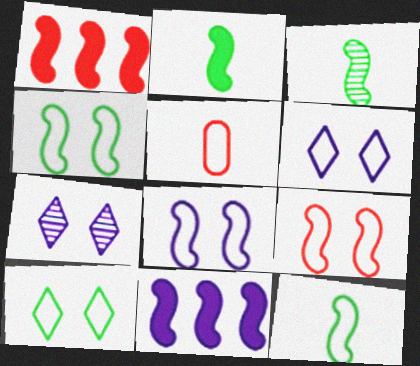[[1, 3, 8], 
[2, 3, 12], 
[3, 9, 11], 
[4, 8, 9]]